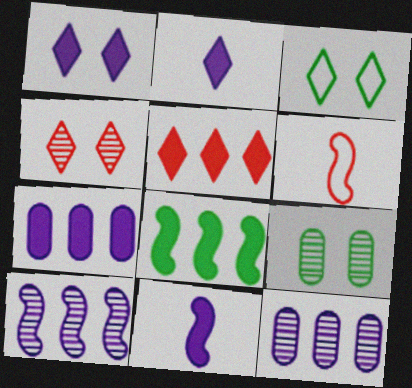[[1, 3, 4], 
[1, 7, 11], 
[5, 7, 8]]